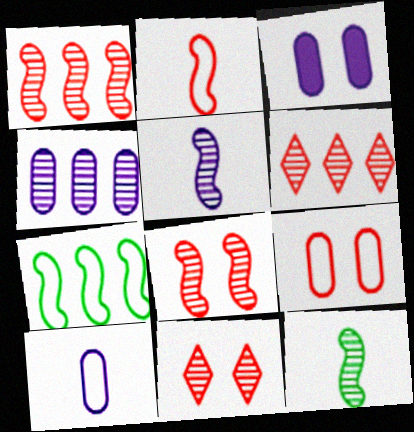[[3, 4, 10], 
[4, 11, 12]]